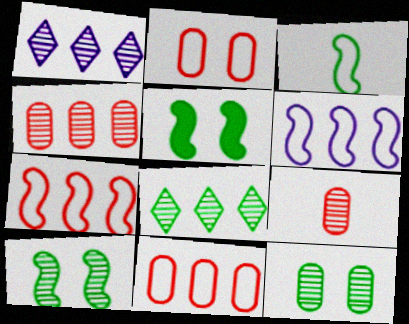[[1, 9, 10]]